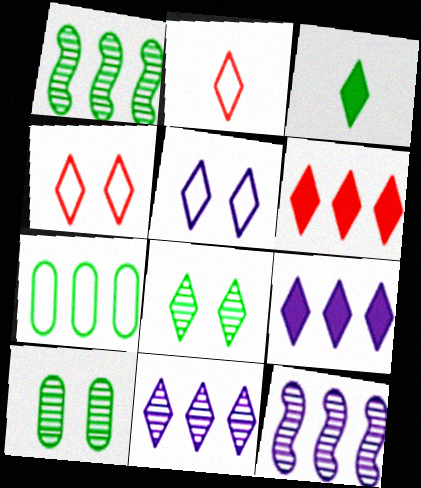[[2, 8, 9], 
[3, 4, 11], 
[6, 7, 12]]